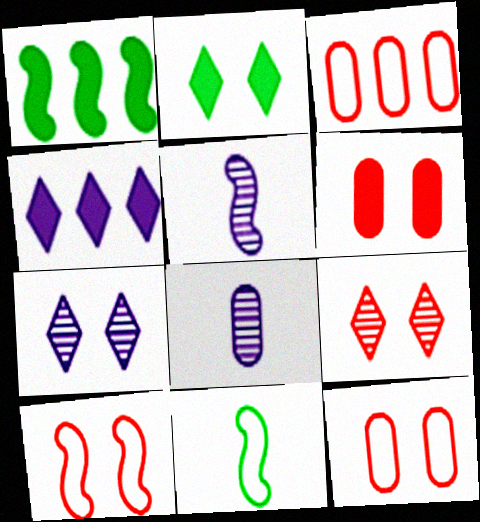[[1, 5, 10], 
[2, 3, 5], 
[6, 9, 10]]